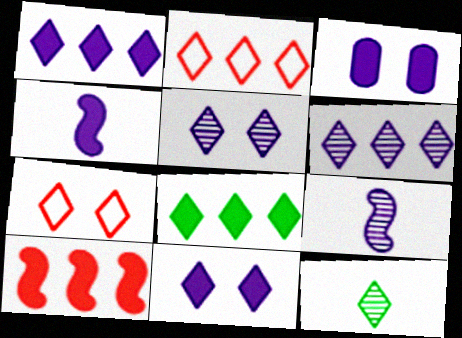[[1, 3, 4], 
[1, 7, 12], 
[2, 6, 8], 
[2, 11, 12]]